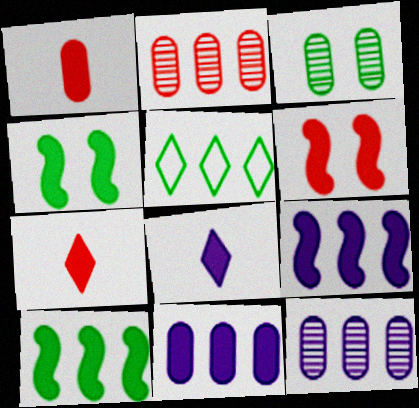[[2, 5, 9], 
[4, 7, 11]]